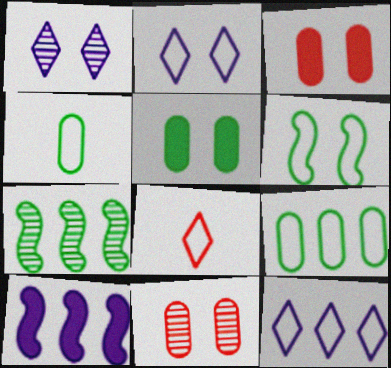[[1, 3, 6]]